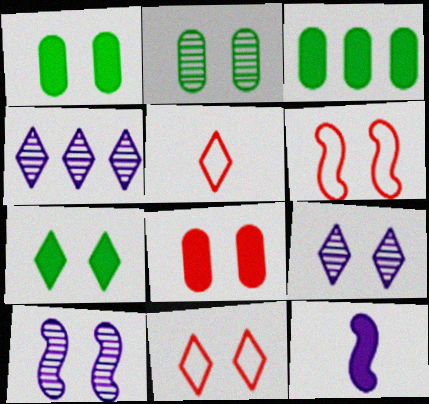[[1, 6, 9], 
[1, 10, 11], 
[3, 5, 10], 
[4, 5, 7], 
[7, 9, 11]]